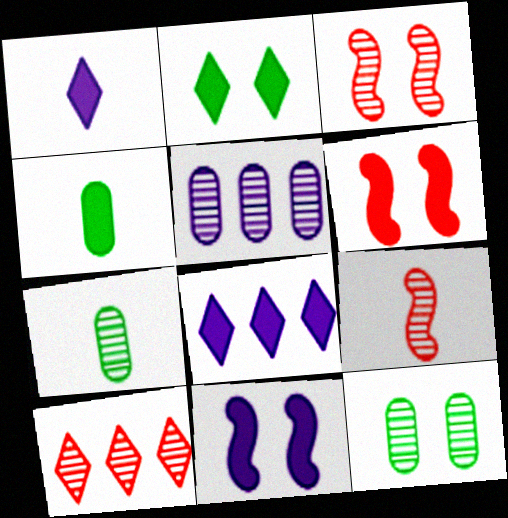[[4, 6, 8]]